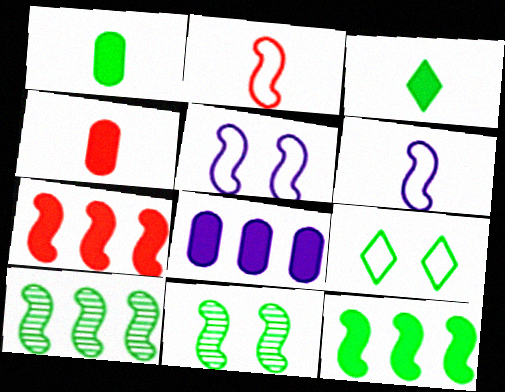[[1, 9, 10], 
[6, 7, 11]]